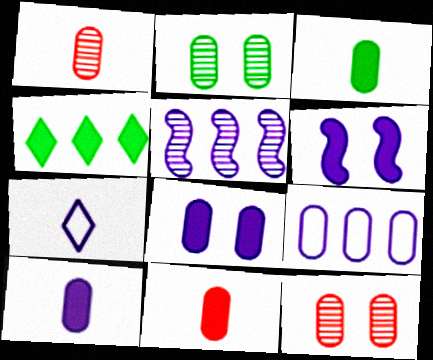[[2, 9, 11], 
[3, 9, 12], 
[3, 10, 11], 
[4, 6, 11], 
[5, 7, 8]]